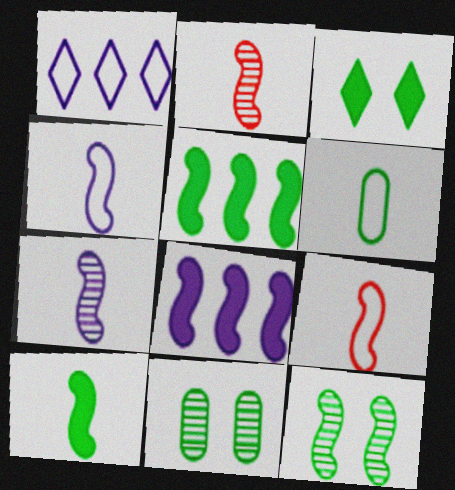[[2, 4, 10], 
[7, 9, 10], 
[8, 9, 12]]